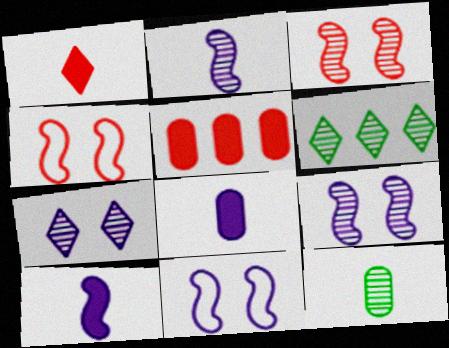[[4, 6, 8]]